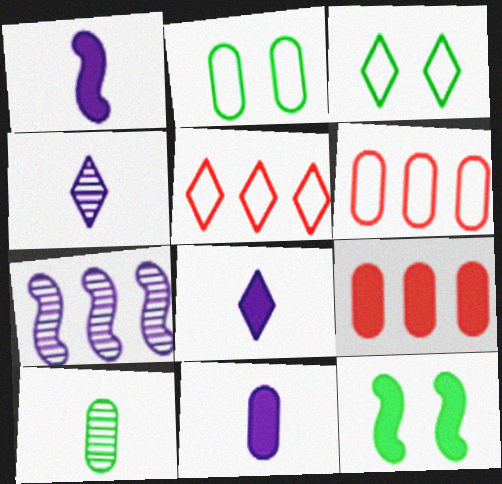[[1, 8, 11], 
[4, 6, 12], 
[8, 9, 12]]